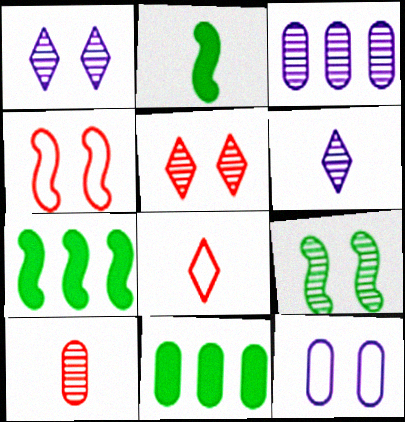[[4, 6, 11], 
[10, 11, 12]]